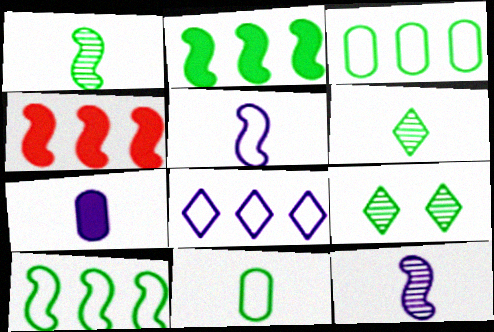[[2, 9, 11]]